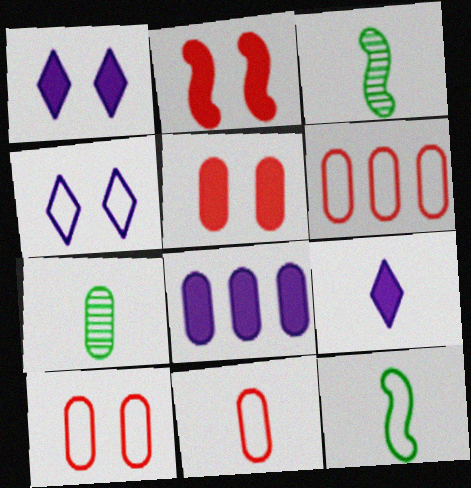[[1, 3, 6], 
[3, 9, 11], 
[4, 6, 12], 
[6, 10, 11], 
[7, 8, 10]]